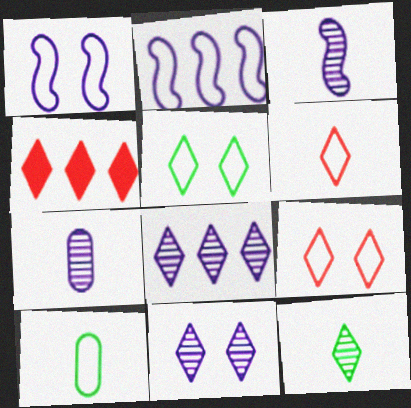[[2, 9, 10]]